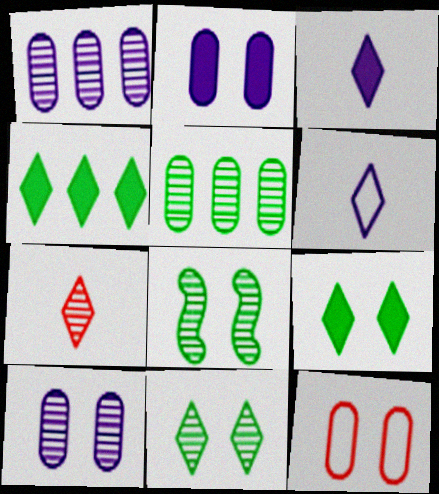[[1, 7, 8]]